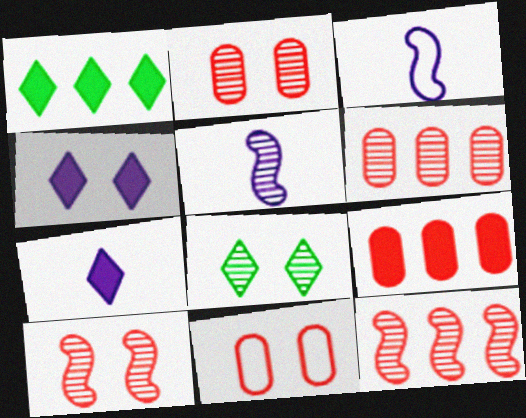[[1, 2, 3], 
[1, 5, 11], 
[3, 8, 9], 
[5, 6, 8]]